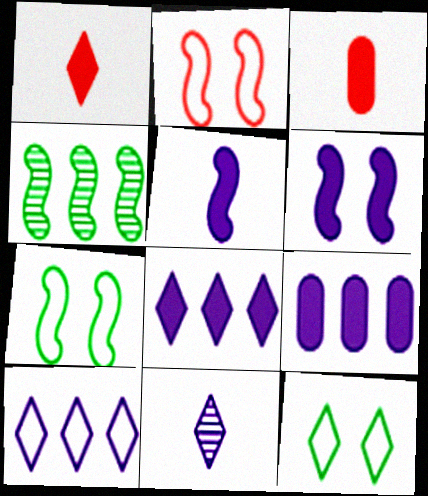[[2, 4, 5]]